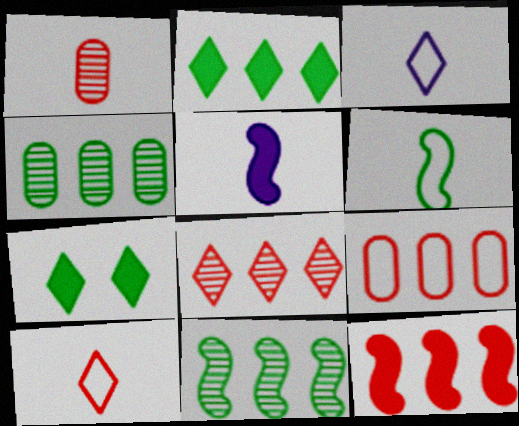[[3, 7, 8], 
[4, 6, 7], 
[8, 9, 12]]